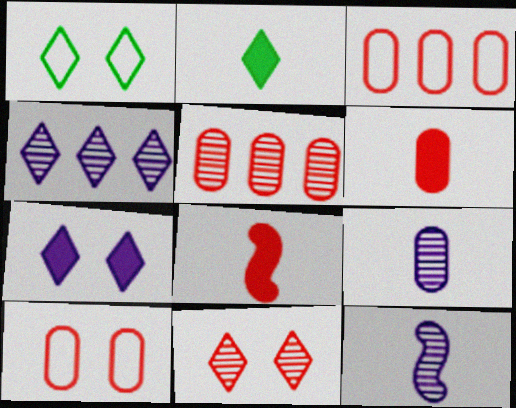[[1, 7, 11], 
[3, 8, 11], 
[5, 6, 10]]